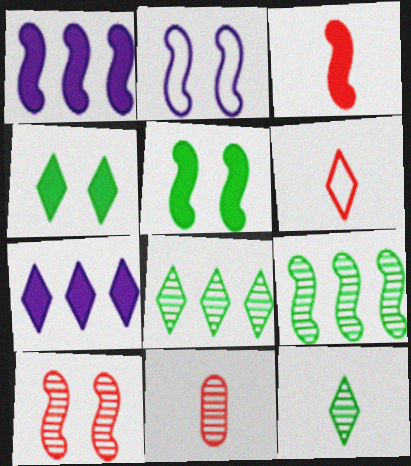[[1, 3, 5], 
[2, 3, 9], 
[2, 5, 10], 
[3, 6, 11]]